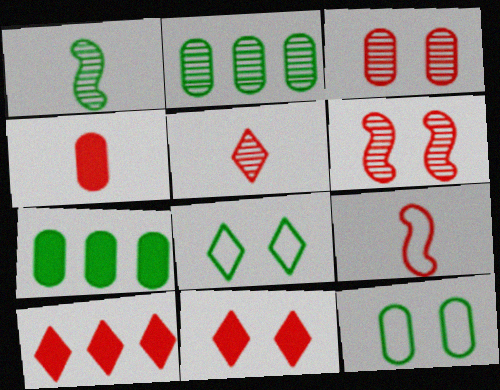[[1, 7, 8], 
[3, 9, 10], 
[4, 5, 9]]